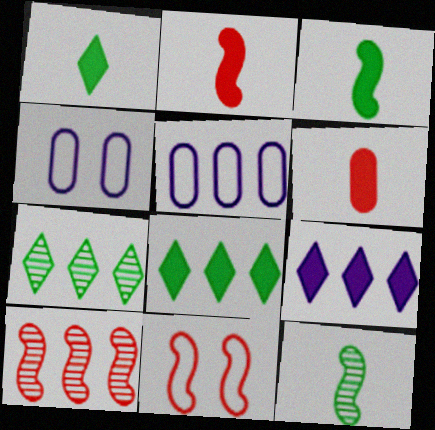[[1, 4, 10], 
[2, 4, 7], 
[2, 10, 11], 
[5, 8, 10]]